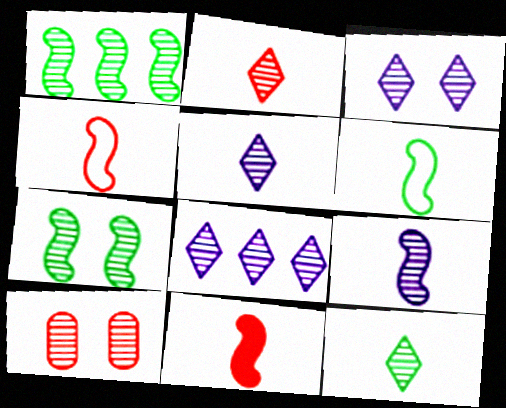[[1, 5, 10], 
[2, 5, 12], 
[3, 5, 8], 
[3, 7, 10], 
[6, 9, 11]]